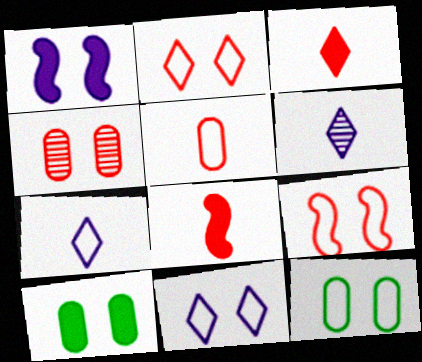[[9, 11, 12]]